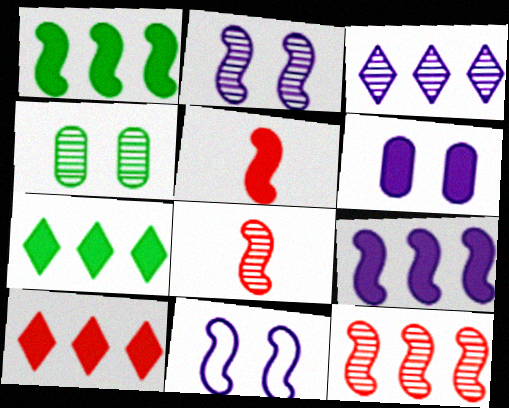[[1, 8, 11], 
[3, 4, 8], 
[5, 6, 7]]